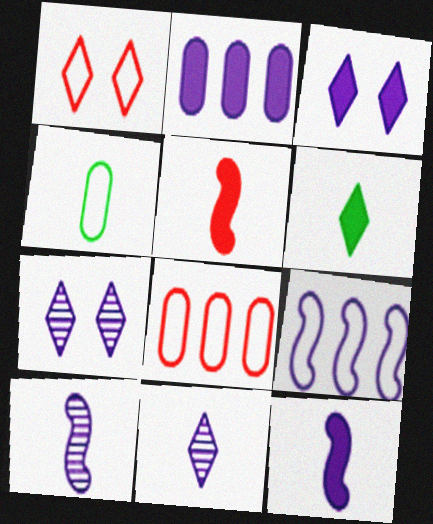[[1, 4, 9], 
[2, 3, 12], 
[4, 5, 11]]